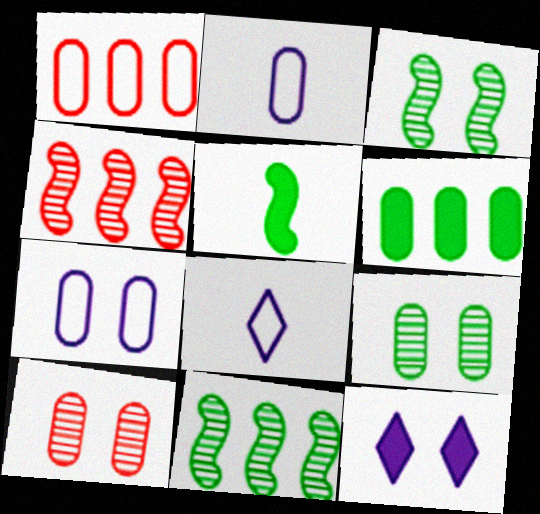[[2, 6, 10]]